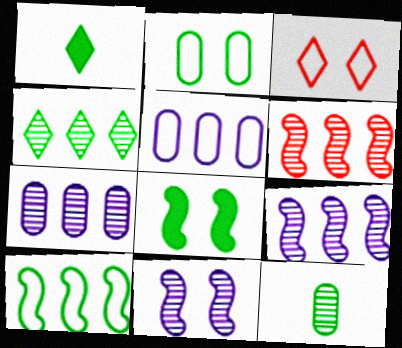[[4, 6, 7]]